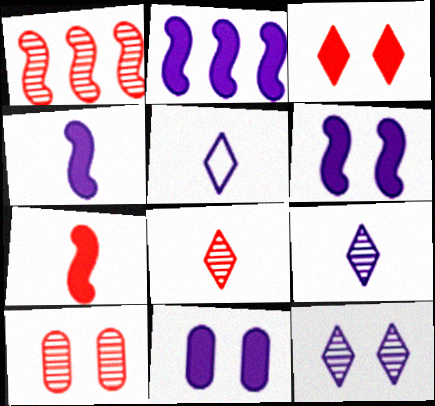[[1, 8, 10], 
[2, 4, 6]]